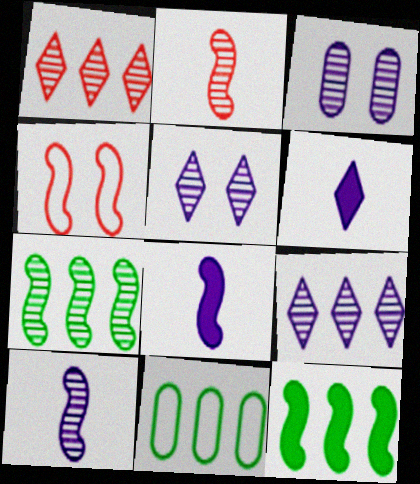[[3, 9, 10], 
[4, 7, 8], 
[4, 10, 12]]